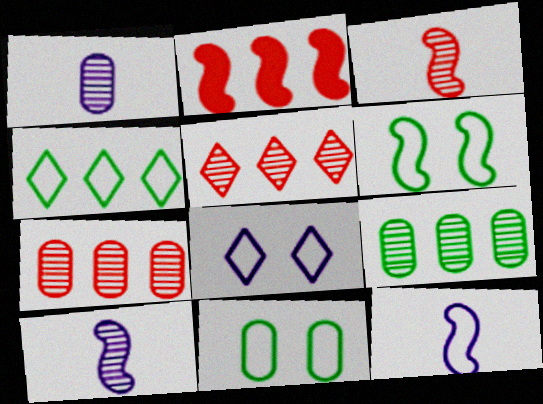[[2, 6, 10]]